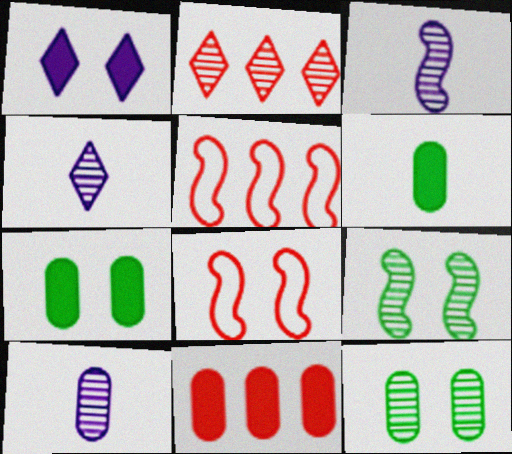[[1, 8, 12], 
[2, 3, 12], 
[2, 5, 11], 
[2, 9, 10], 
[3, 4, 10], 
[4, 5, 7]]